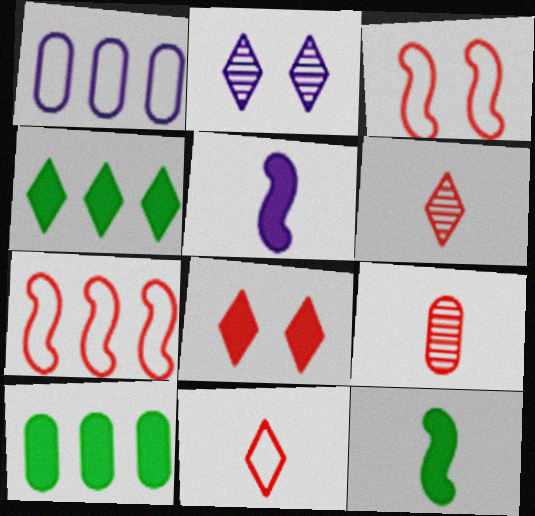[[1, 2, 5], 
[2, 4, 11], 
[5, 8, 10], 
[7, 8, 9]]